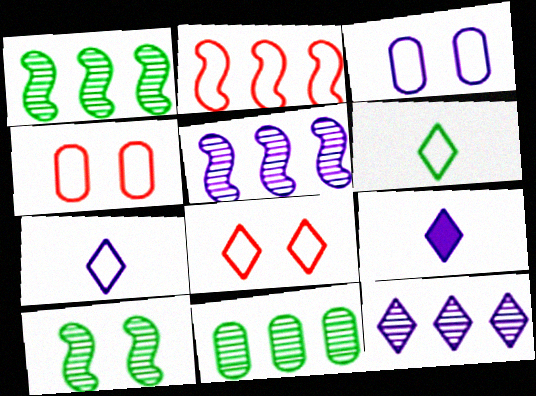[[1, 4, 9], 
[2, 3, 6], 
[3, 5, 9]]